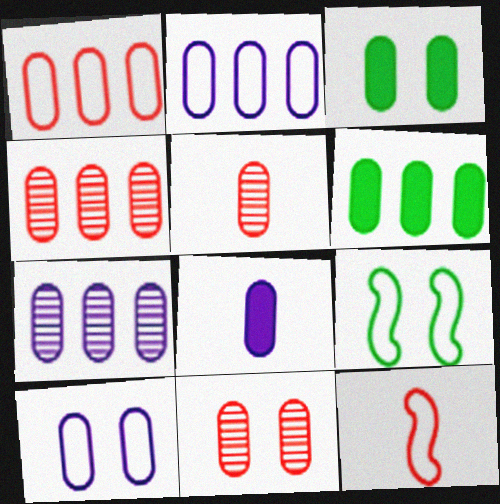[[1, 6, 7], 
[2, 3, 5], 
[2, 4, 6], 
[3, 10, 11], 
[4, 5, 11], 
[5, 6, 10], 
[7, 8, 10]]